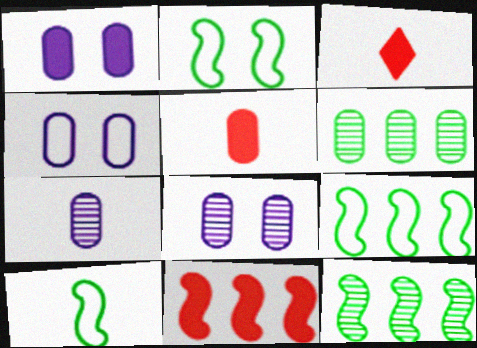[[1, 4, 8], 
[2, 9, 10], 
[3, 4, 12], 
[3, 7, 10], 
[3, 8, 9], 
[4, 5, 6]]